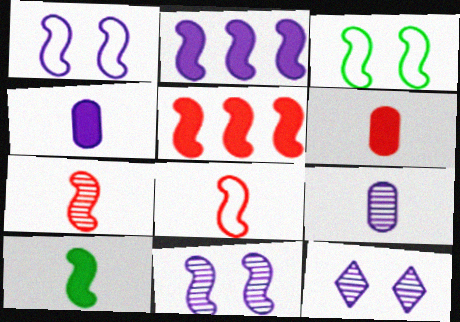[[2, 3, 7]]